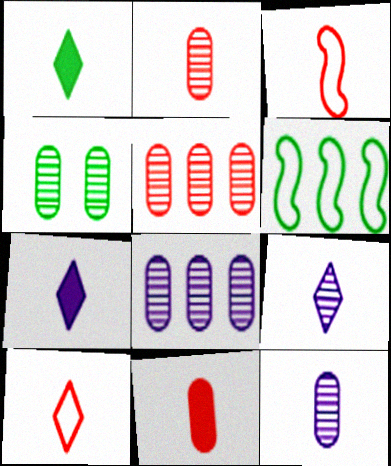[[1, 3, 12], 
[1, 4, 6], 
[1, 9, 10], 
[2, 4, 8], 
[4, 5, 12]]